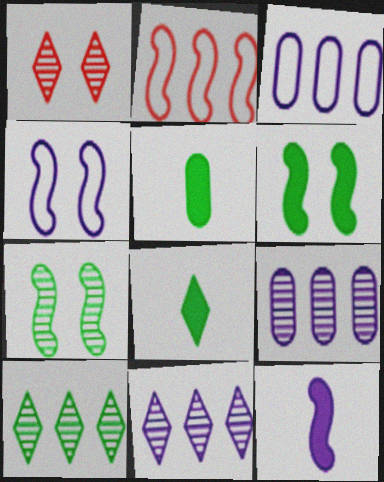[[2, 7, 12]]